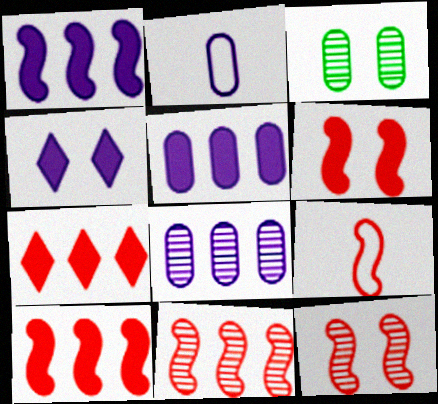[[6, 9, 11], 
[9, 10, 12]]